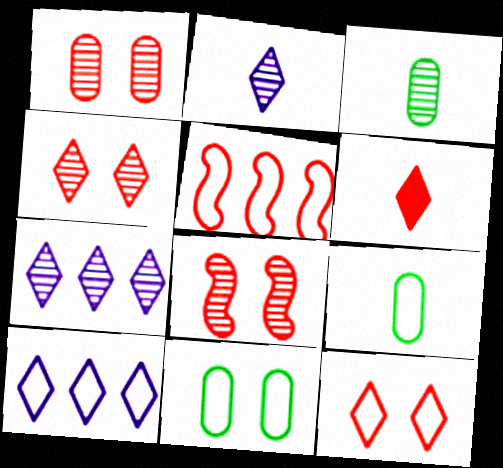[[1, 4, 8], 
[1, 5, 6], 
[3, 7, 8]]